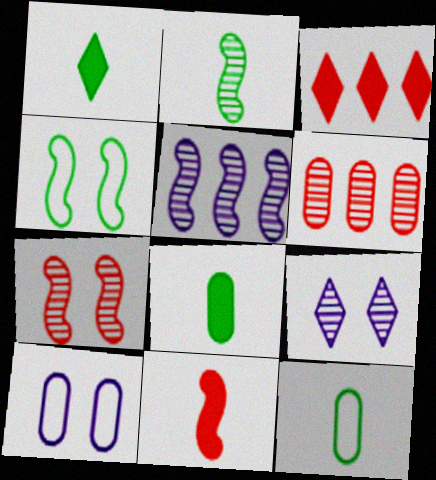[[1, 2, 12], 
[2, 3, 10], 
[2, 5, 7], 
[2, 6, 9], 
[4, 5, 11], 
[6, 8, 10]]